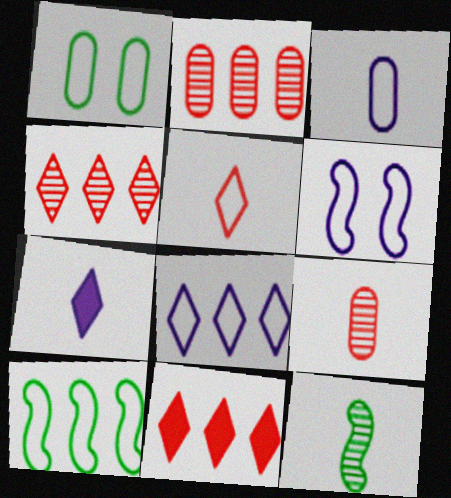[[3, 6, 8]]